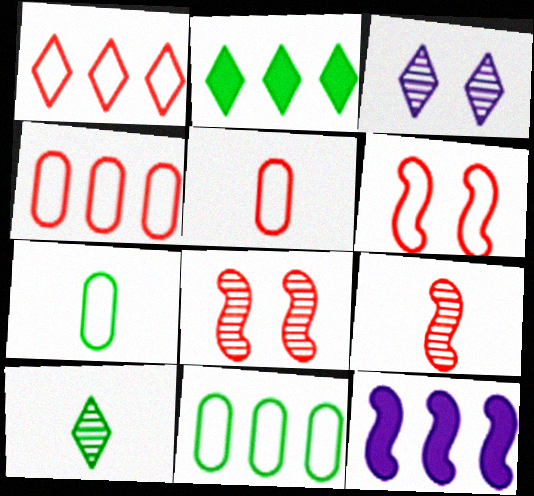[[1, 5, 6]]